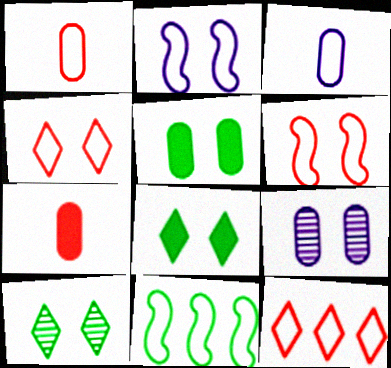[[1, 6, 12], 
[3, 4, 11], 
[6, 8, 9]]